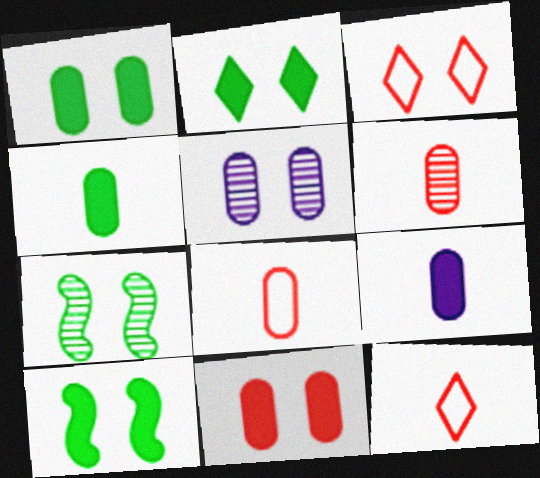[[1, 2, 10], 
[3, 5, 10]]